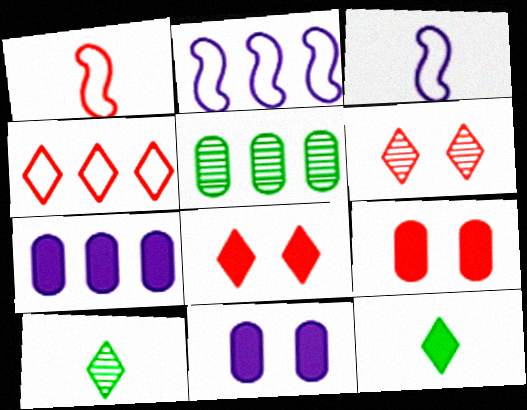[[2, 9, 10], 
[3, 5, 8]]